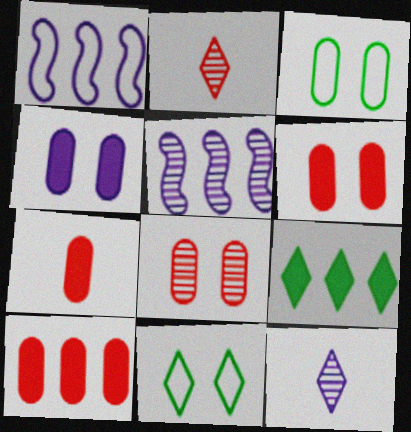[[1, 4, 12], 
[3, 4, 8], 
[5, 7, 11], 
[6, 7, 10]]